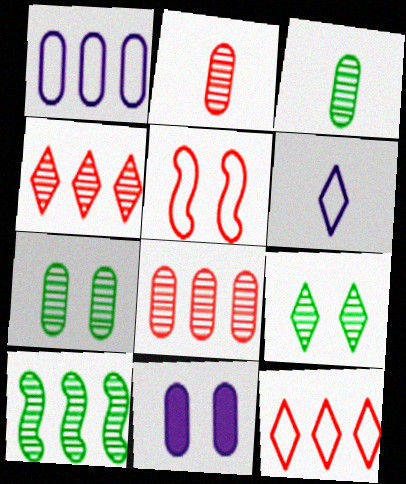[[3, 9, 10], 
[5, 9, 11]]